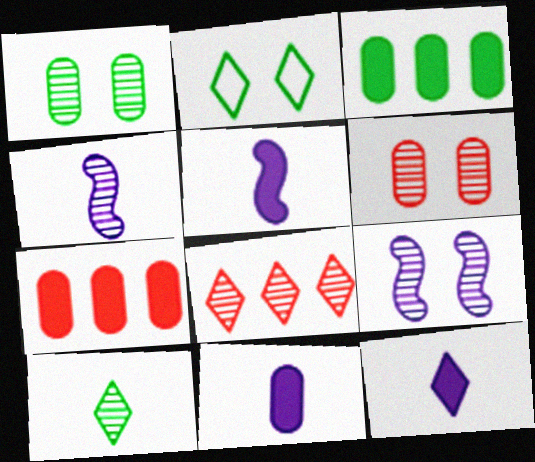[[1, 4, 8], 
[2, 4, 7], 
[2, 8, 12], 
[5, 11, 12]]